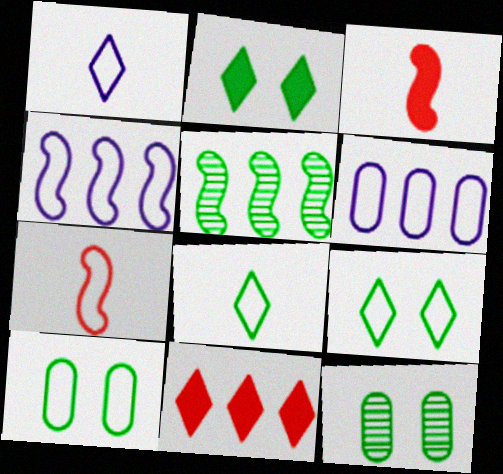[[5, 6, 11], 
[6, 7, 9]]